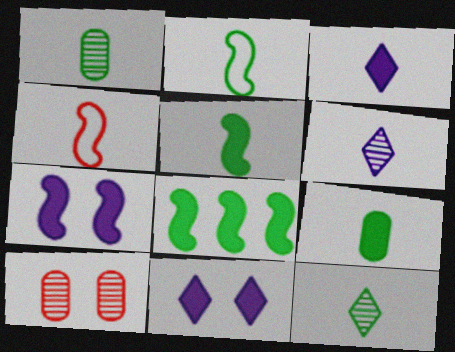[[1, 3, 4], 
[2, 9, 12], 
[4, 6, 9]]